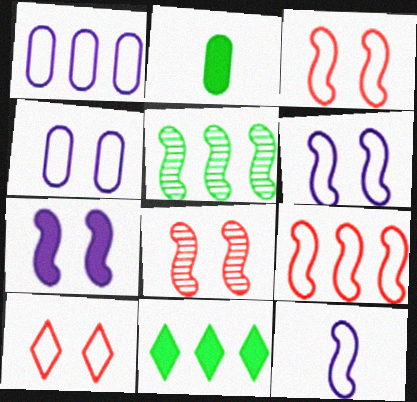[]